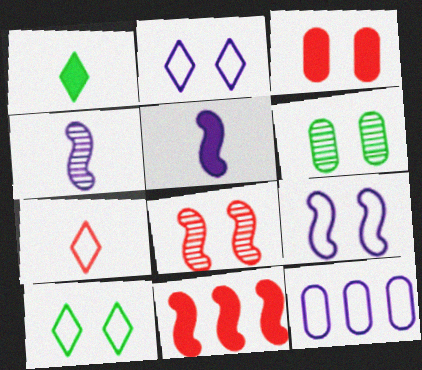[[1, 8, 12]]